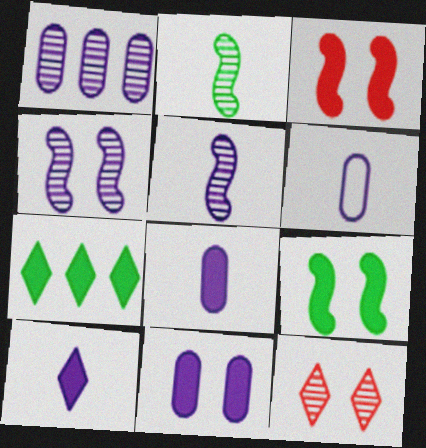[[1, 2, 12], 
[1, 6, 11], 
[3, 7, 8], 
[5, 6, 10]]